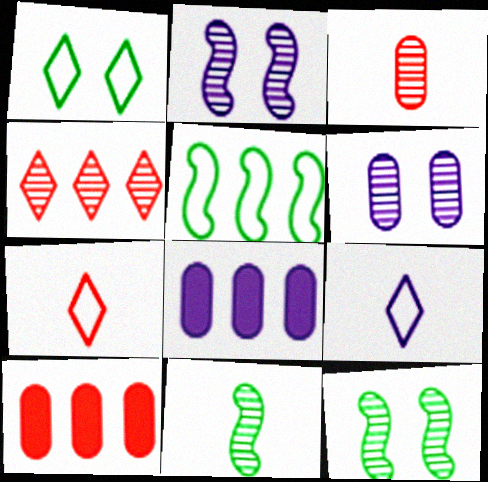[[2, 8, 9], 
[4, 5, 8], 
[4, 6, 11], 
[7, 8, 12], 
[9, 10, 12]]